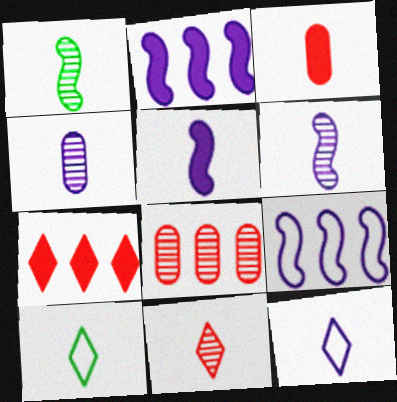[[1, 3, 12], 
[1, 4, 11], 
[3, 6, 10], 
[4, 5, 12]]